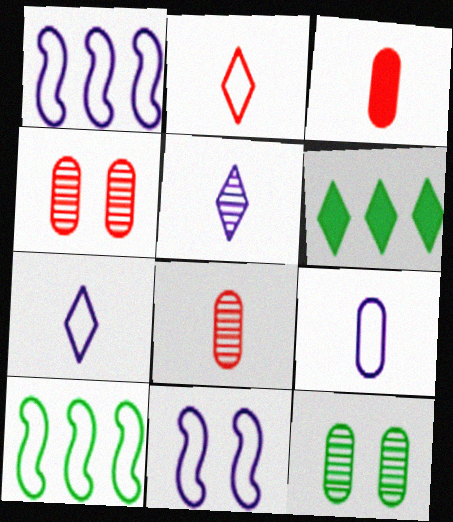[[6, 8, 11]]